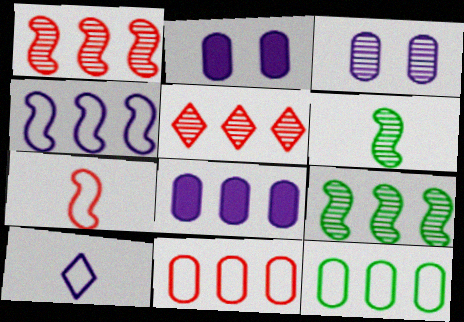[[3, 5, 6]]